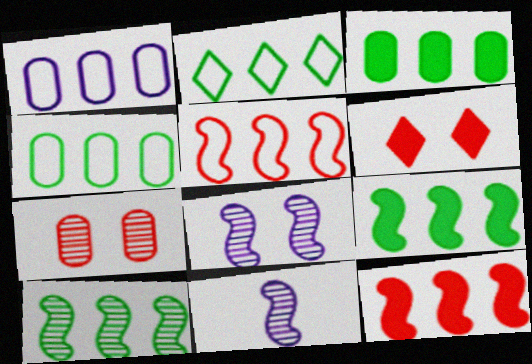[[1, 2, 5], 
[2, 3, 10], 
[4, 6, 11]]